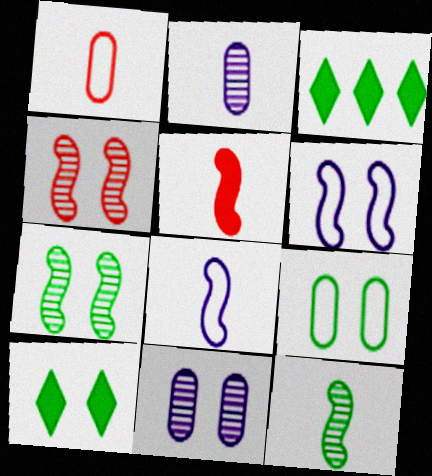[[3, 9, 12], 
[5, 8, 12], 
[7, 9, 10]]